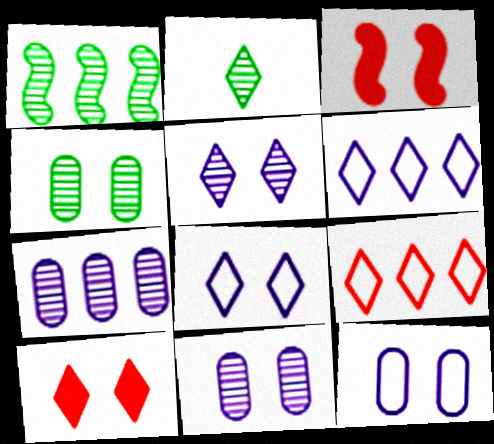[[1, 2, 4], 
[2, 6, 10], 
[3, 4, 8]]